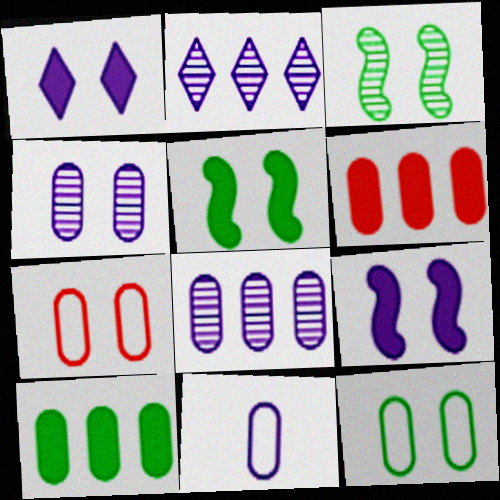[[1, 3, 7], 
[2, 9, 11]]